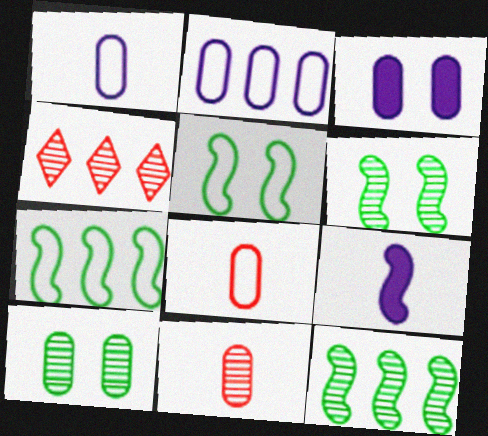[]